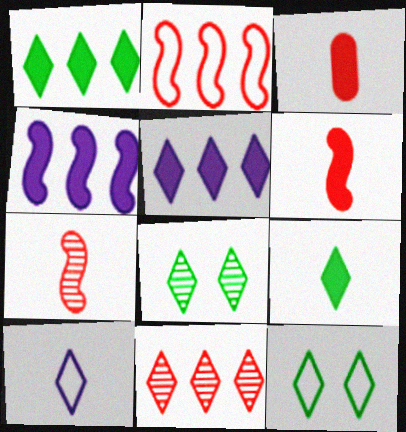[]